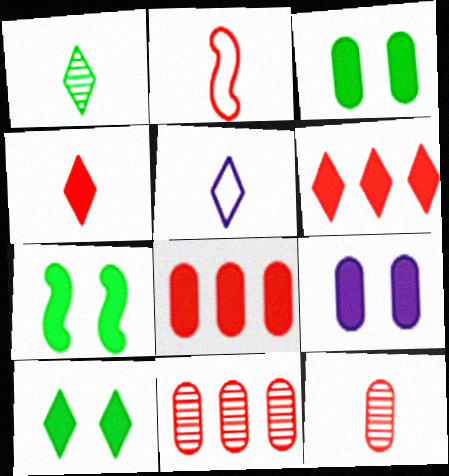[[1, 4, 5], 
[2, 4, 12], 
[3, 7, 10], 
[5, 7, 11]]